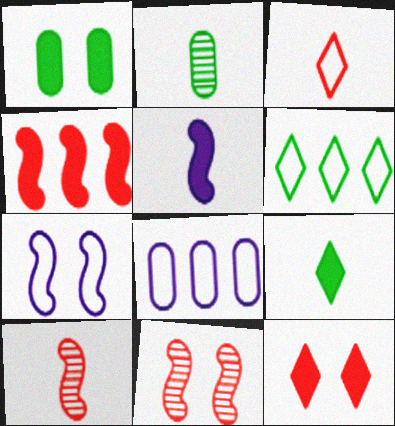[[2, 3, 5], 
[8, 9, 11]]